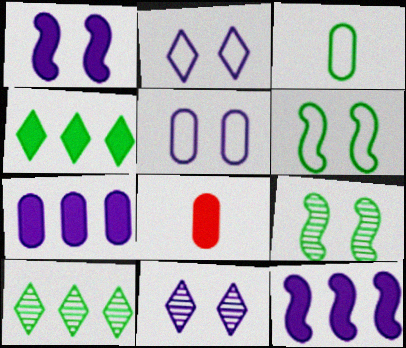[[1, 4, 8], 
[1, 5, 11], 
[3, 4, 9]]